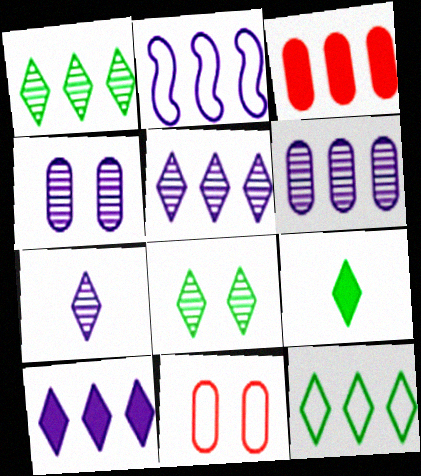[[1, 2, 3], 
[2, 6, 10], 
[8, 9, 12]]